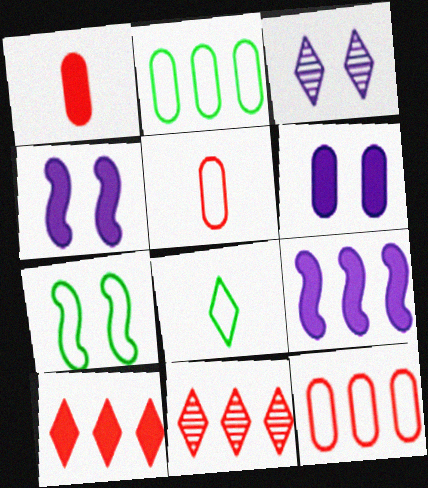[[2, 7, 8], 
[2, 9, 11], 
[3, 8, 10]]